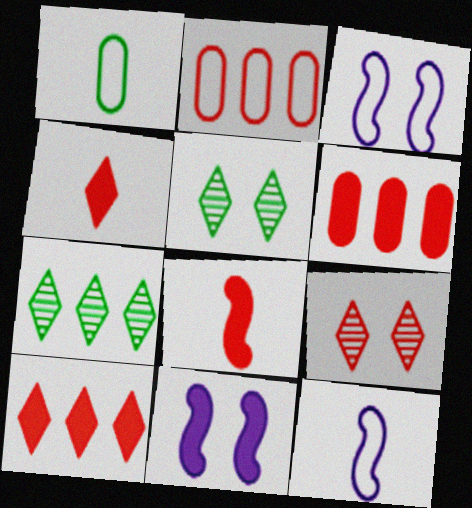[[2, 8, 9], 
[5, 6, 12]]